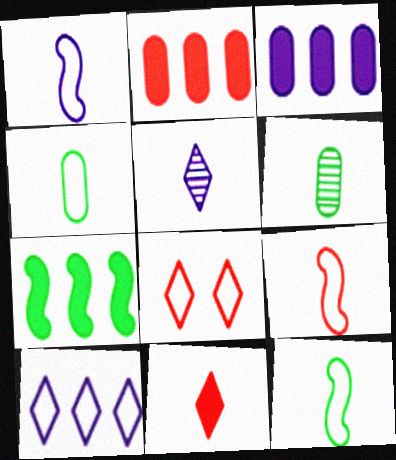[[1, 6, 11], 
[1, 9, 12]]